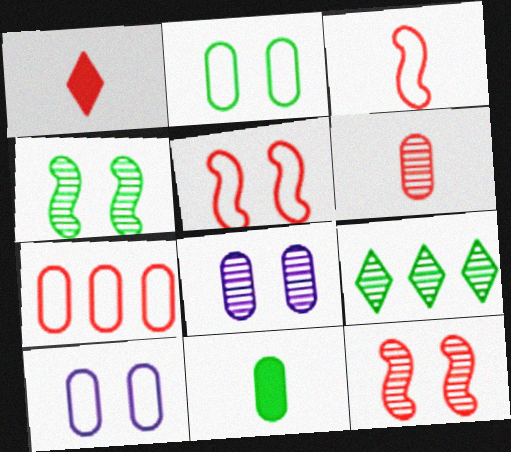[[1, 3, 6], 
[1, 7, 12], 
[7, 8, 11]]